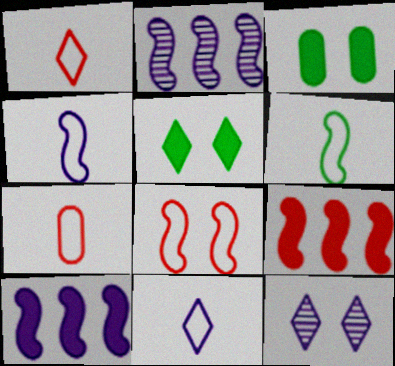[[1, 2, 3], 
[2, 5, 7], 
[3, 8, 12], 
[6, 7, 11]]